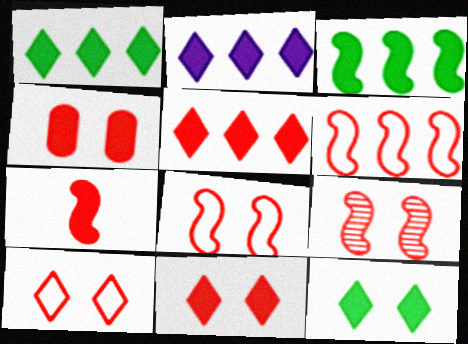[[1, 2, 5], 
[4, 5, 7], 
[4, 9, 10], 
[6, 7, 9]]